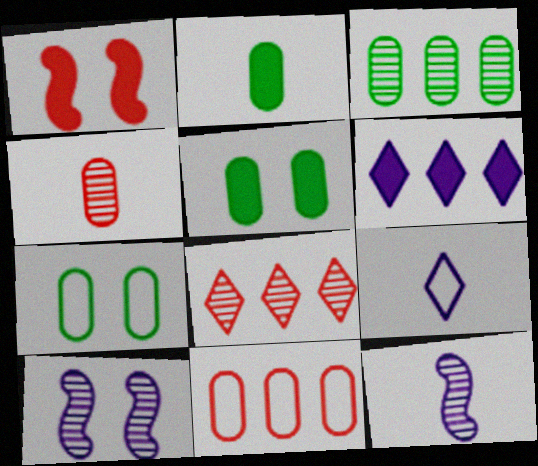[[1, 2, 6], 
[1, 3, 9], 
[2, 3, 7]]